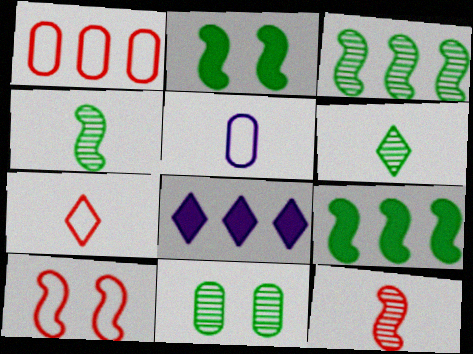[[1, 3, 8], 
[1, 7, 10], 
[3, 6, 11]]